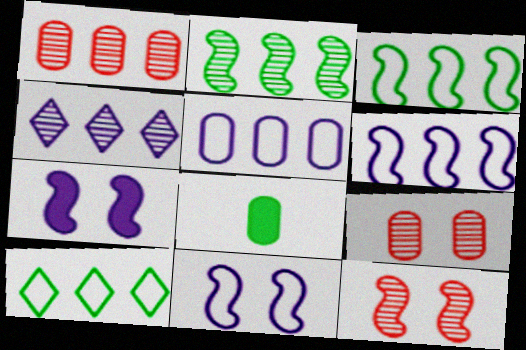[[1, 2, 4], 
[5, 8, 9]]